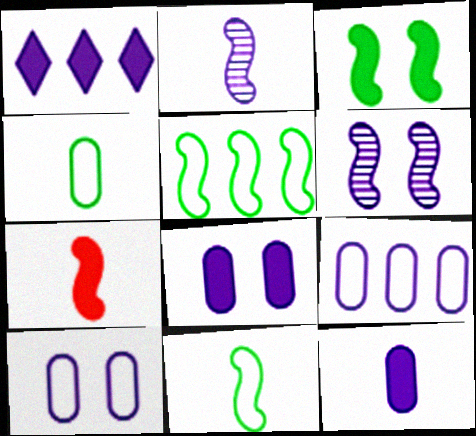[[1, 2, 10], 
[2, 7, 11], 
[5, 6, 7]]